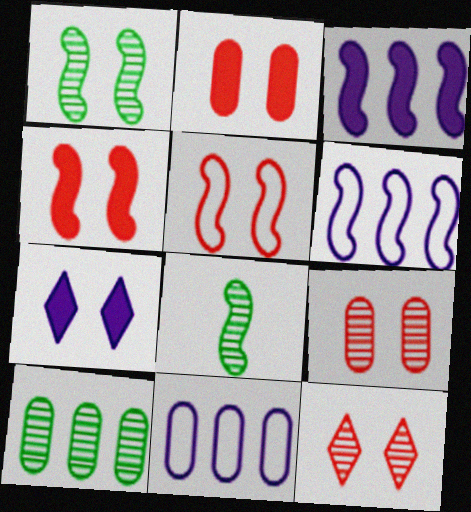[[2, 5, 12], 
[3, 5, 8], 
[4, 6, 8]]